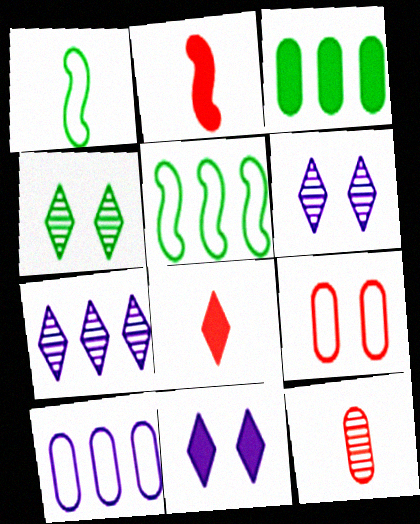[[1, 3, 4], 
[2, 3, 11], 
[2, 4, 10], 
[5, 11, 12]]